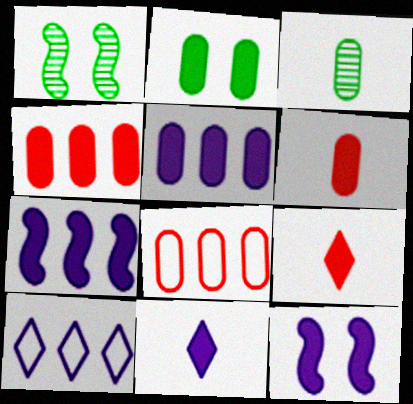[[1, 6, 10], 
[1, 8, 11], 
[2, 5, 6], 
[2, 7, 9], 
[5, 11, 12]]